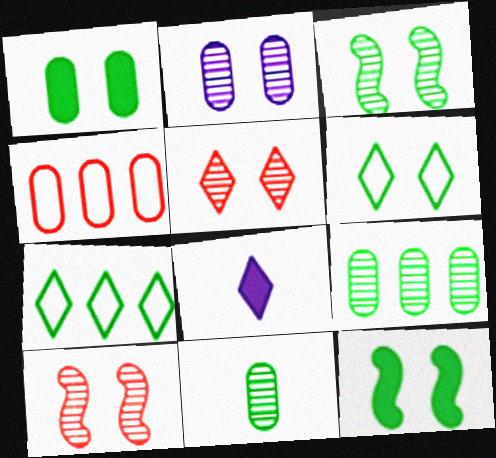[[1, 3, 6], 
[2, 3, 5], 
[3, 4, 8], 
[5, 7, 8], 
[7, 11, 12]]